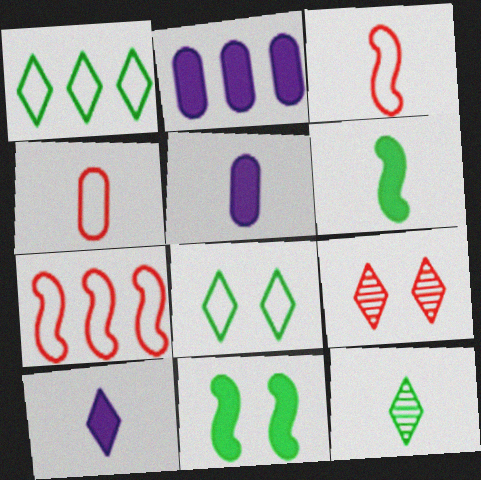[[1, 9, 10], 
[3, 5, 12]]